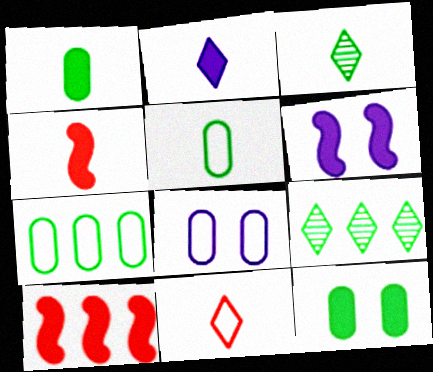[[1, 2, 4], 
[2, 3, 11], 
[2, 10, 12], 
[3, 8, 10], 
[4, 8, 9]]